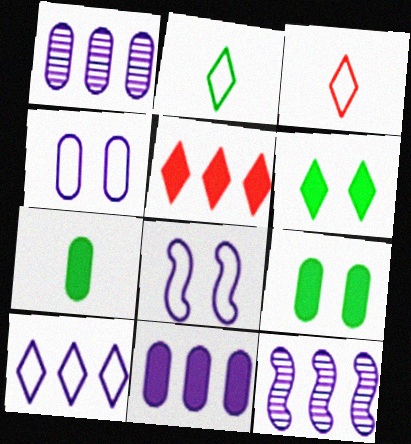[[3, 9, 12], 
[10, 11, 12]]